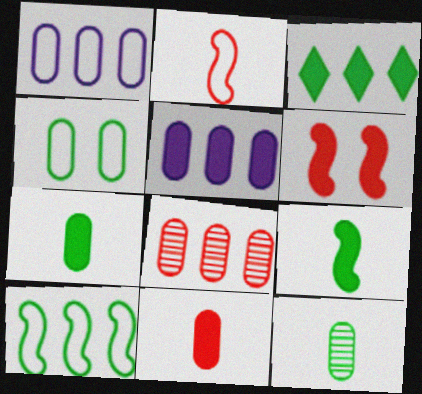[]